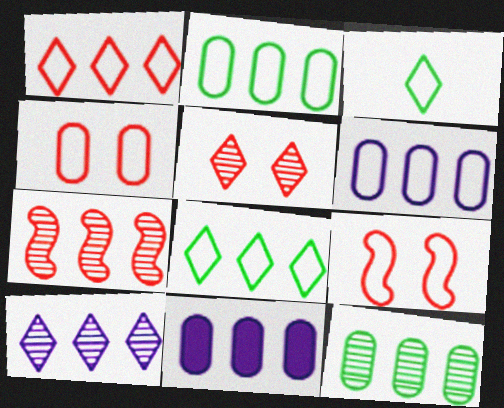[[3, 6, 9], 
[7, 8, 11], 
[7, 10, 12]]